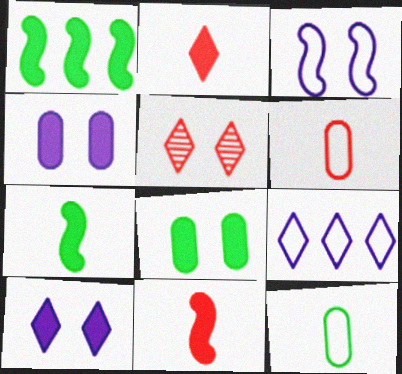[[1, 2, 4], 
[3, 5, 8]]